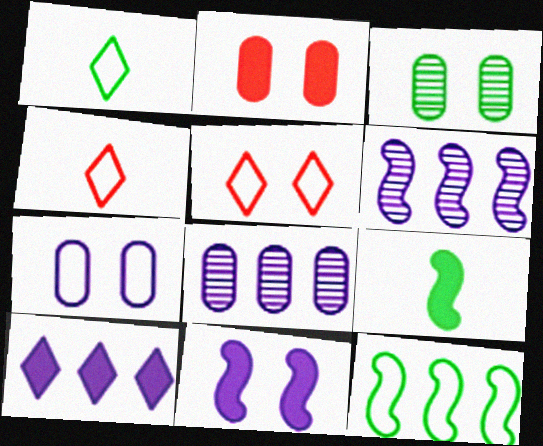[[1, 2, 6], 
[2, 3, 7], 
[2, 9, 10], 
[3, 5, 11], 
[4, 7, 12], 
[5, 8, 9]]